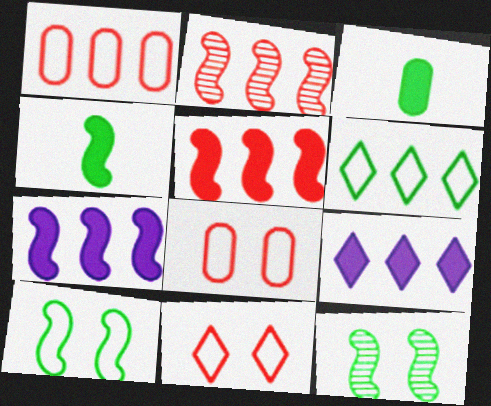[[3, 6, 12]]